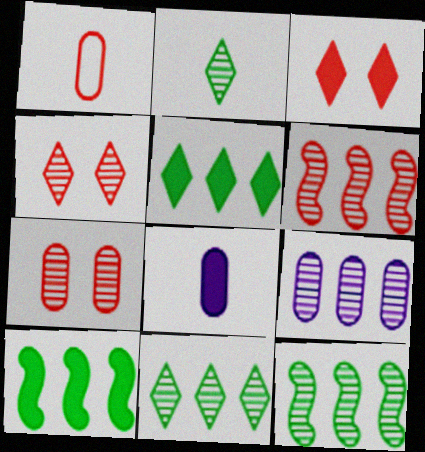[[1, 3, 6], 
[3, 8, 10], 
[6, 9, 11]]